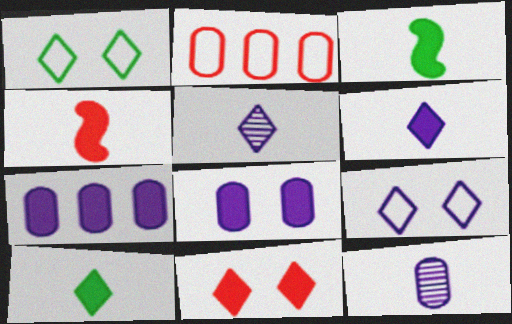[[3, 7, 11]]